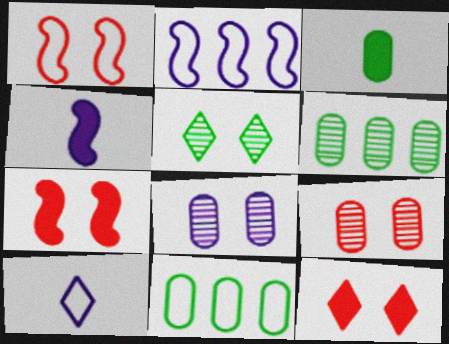[[1, 9, 12], 
[1, 10, 11], 
[6, 7, 10]]